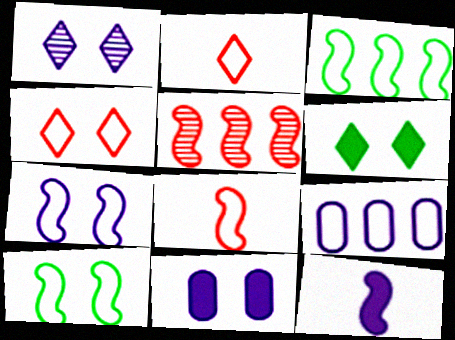[[1, 4, 6], 
[1, 7, 11], 
[1, 9, 12], 
[2, 9, 10], 
[3, 7, 8], 
[5, 10, 12]]